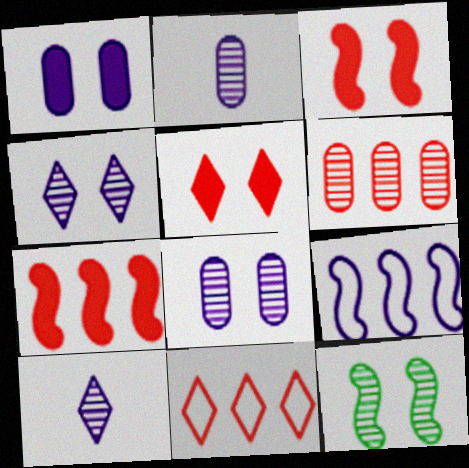[[1, 9, 10], 
[6, 7, 11], 
[6, 10, 12]]